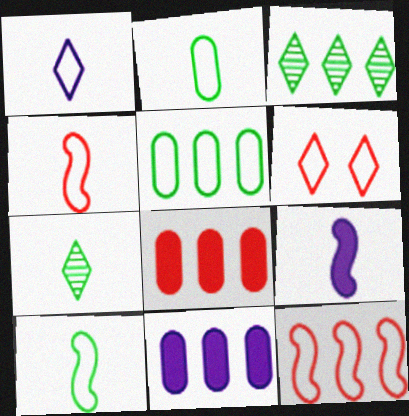[[1, 2, 4], 
[3, 11, 12]]